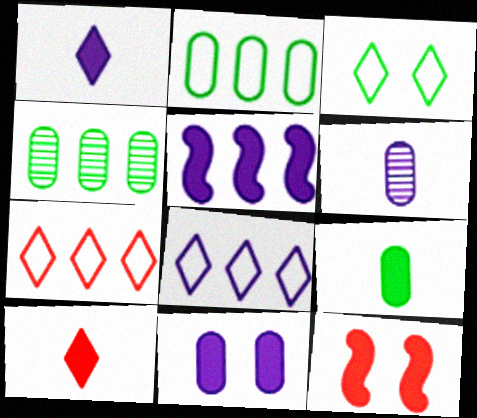[[1, 5, 11], 
[4, 5, 7]]